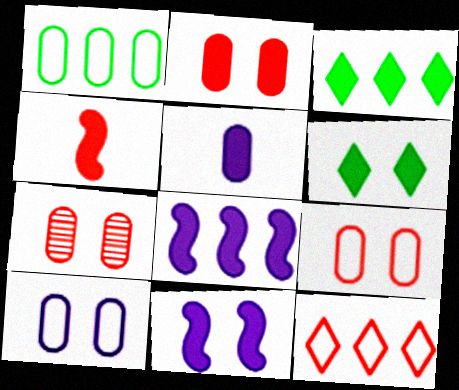[[1, 5, 7], 
[2, 6, 11], 
[2, 7, 9], 
[4, 7, 12]]